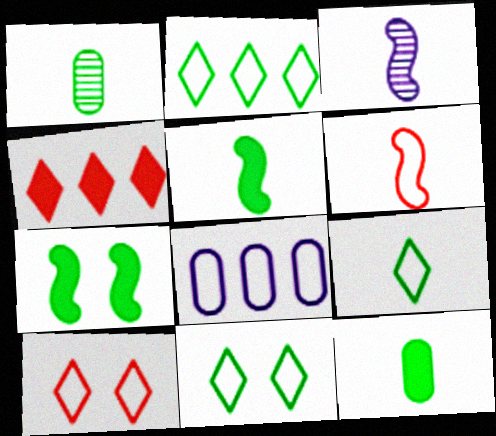[[1, 2, 7], 
[1, 5, 9], 
[2, 9, 11], 
[3, 5, 6], 
[6, 8, 11]]